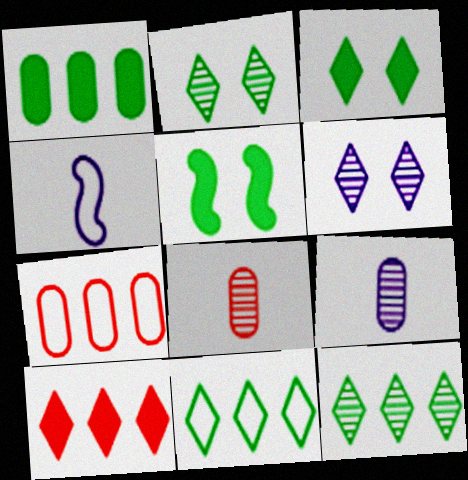[]